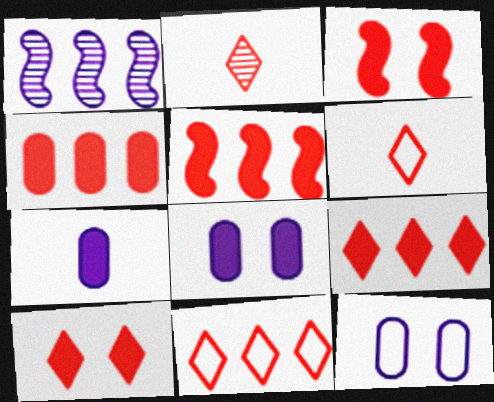[[2, 10, 11], 
[4, 5, 9]]